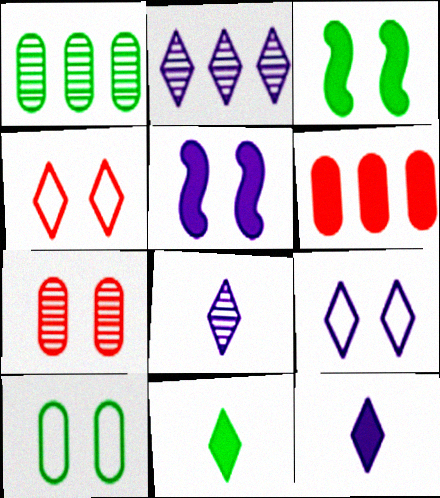[[2, 4, 11], 
[2, 9, 12], 
[3, 6, 12], 
[3, 7, 9], 
[5, 6, 11]]